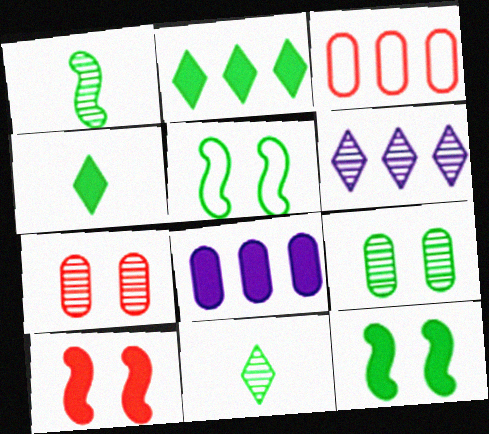[[1, 6, 7], 
[4, 8, 10]]